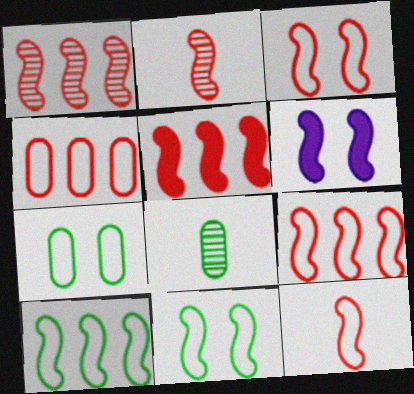[[1, 5, 9], 
[2, 3, 5], 
[2, 6, 10], 
[3, 9, 12]]